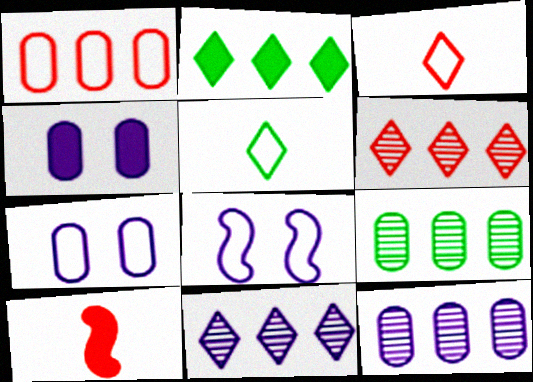[[1, 5, 8], 
[2, 4, 10]]